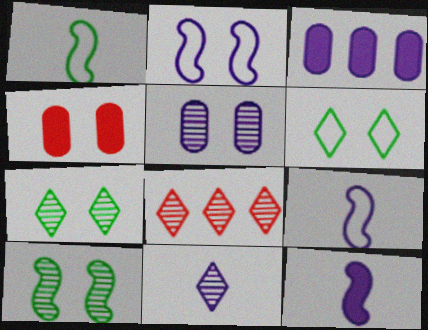[[2, 3, 11], 
[2, 4, 7], 
[7, 8, 11]]